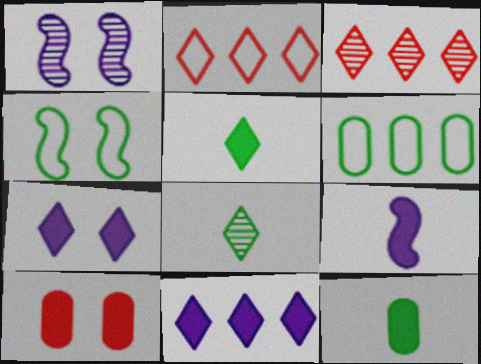[[1, 2, 12], 
[2, 7, 8]]